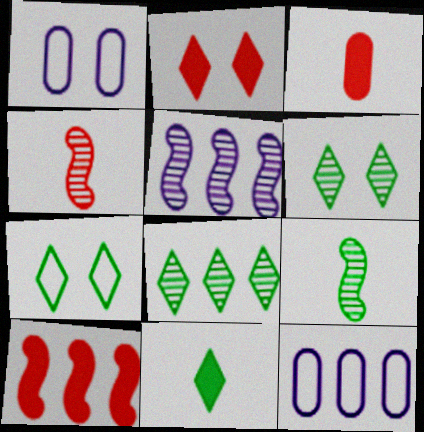[[2, 3, 10], 
[2, 9, 12], 
[3, 5, 7], 
[7, 8, 11], 
[8, 10, 12]]